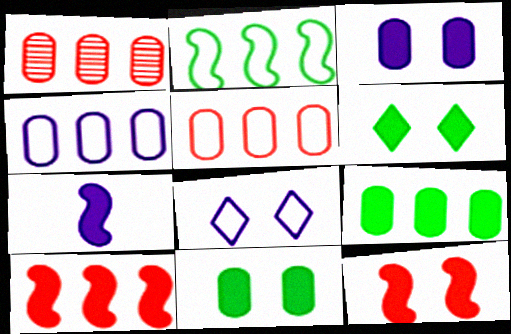[[1, 4, 9], 
[3, 6, 12]]